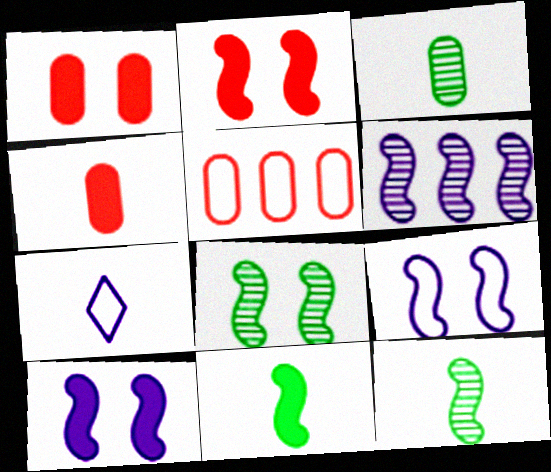[[2, 8, 9], 
[4, 7, 12]]